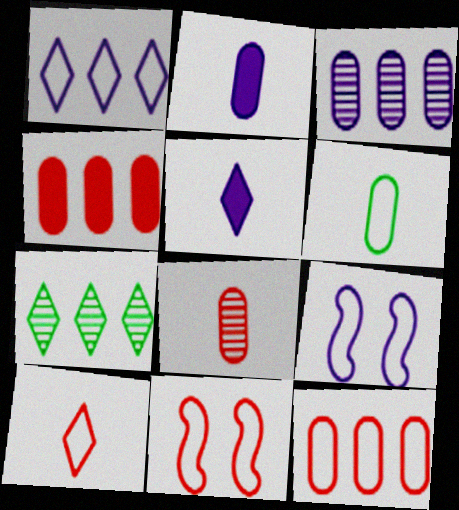[[1, 6, 11], 
[2, 6, 8], 
[2, 7, 11], 
[3, 5, 9], 
[10, 11, 12]]